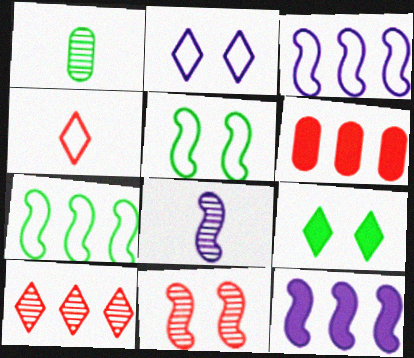[[1, 7, 9], 
[4, 6, 11]]